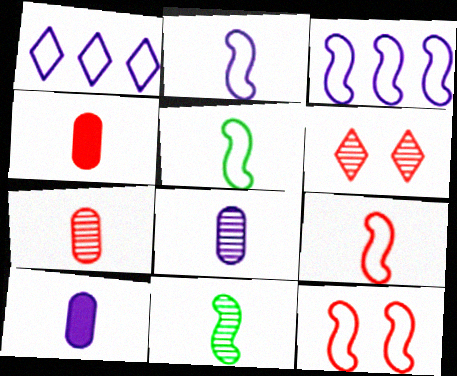[[2, 5, 9], 
[3, 5, 12]]